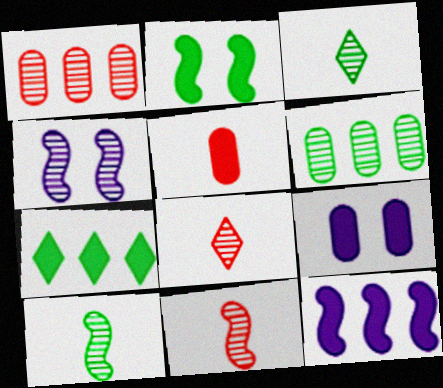[[1, 3, 4], 
[4, 6, 8]]